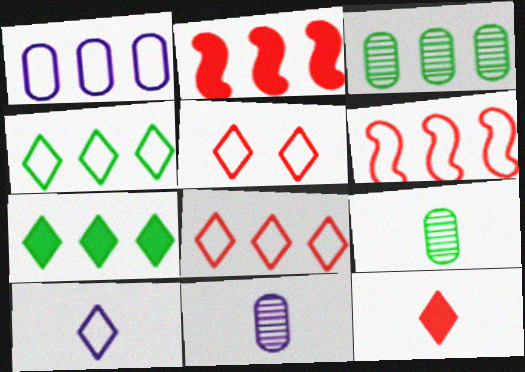[[1, 4, 6], 
[4, 5, 10]]